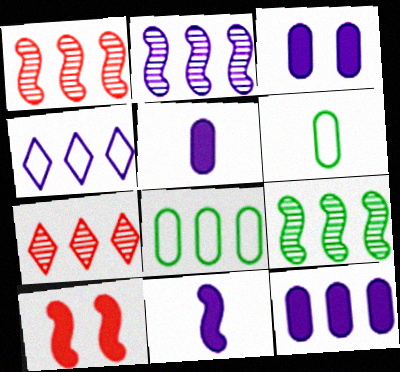[[1, 2, 9], 
[2, 4, 12], 
[3, 5, 12]]